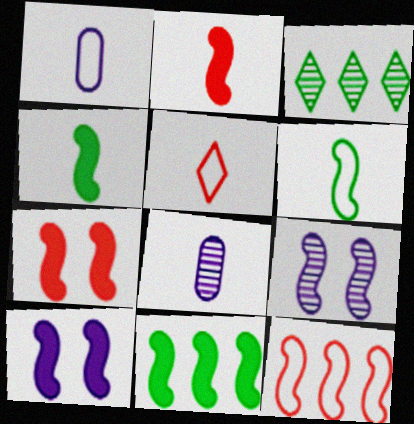[[1, 3, 7], 
[1, 5, 6], 
[2, 10, 11], 
[4, 5, 8], 
[4, 9, 12]]